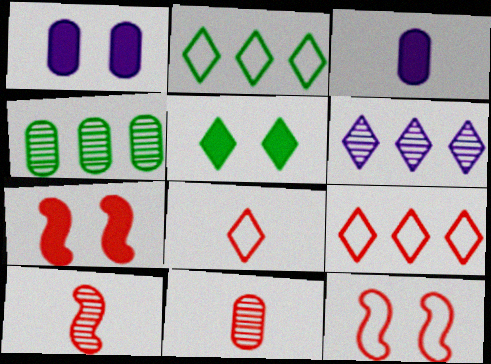[[1, 2, 10], 
[1, 5, 7], 
[5, 6, 8], 
[7, 9, 11]]